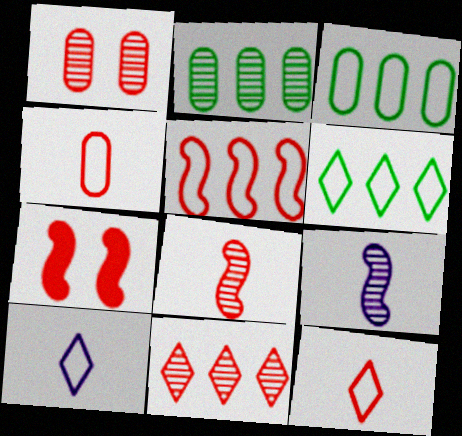[[1, 8, 11], 
[2, 7, 10], 
[4, 7, 11], 
[5, 7, 8]]